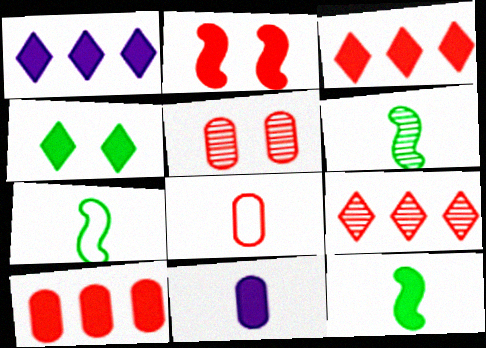[[1, 5, 7], 
[2, 8, 9], 
[5, 8, 10], 
[6, 7, 12]]